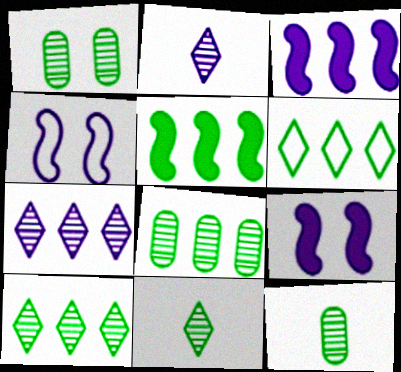[[1, 8, 12], 
[5, 6, 8]]